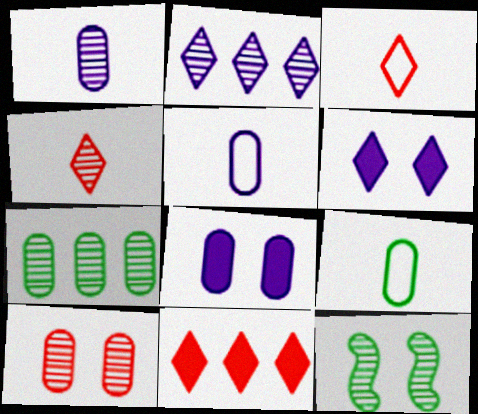[[1, 7, 10], 
[5, 11, 12]]